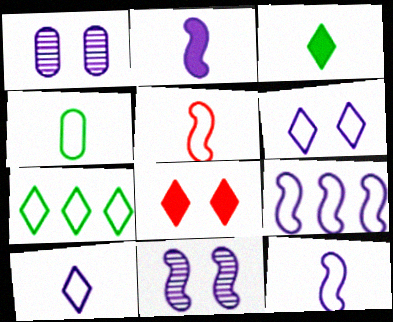[[2, 9, 11], 
[4, 5, 10]]